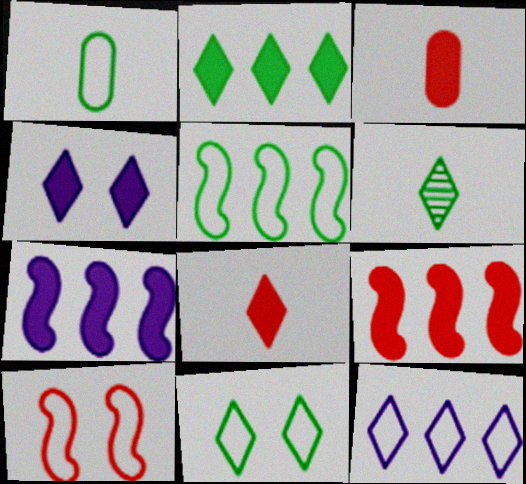[[1, 5, 11], 
[1, 10, 12], 
[2, 4, 8], 
[2, 6, 11]]